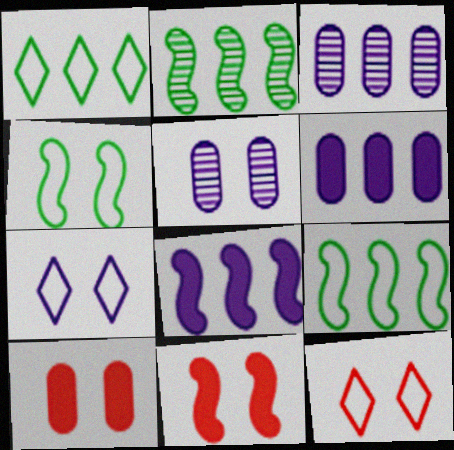[]